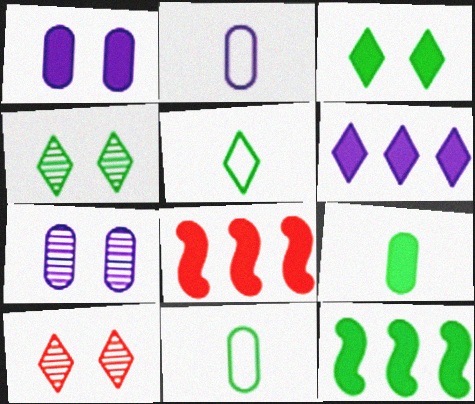[[2, 4, 8], 
[2, 10, 12], 
[3, 9, 12], 
[4, 11, 12], 
[5, 6, 10], 
[5, 7, 8]]